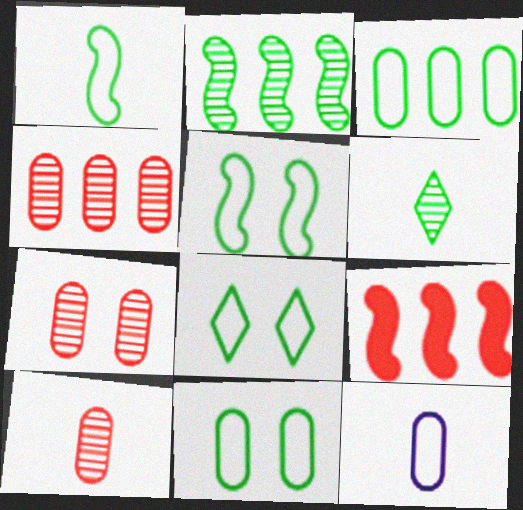[[1, 3, 8], 
[4, 7, 10], 
[5, 8, 11]]